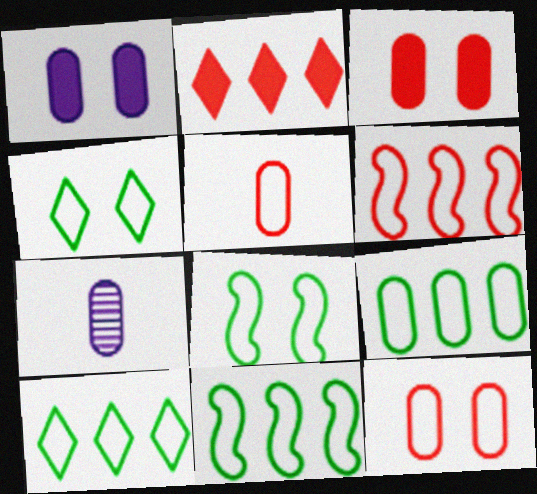[[2, 7, 8], 
[3, 7, 9], 
[9, 10, 11]]